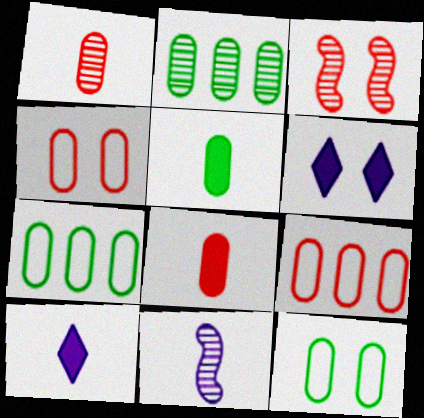[[2, 5, 12], 
[3, 6, 12], 
[3, 7, 10]]